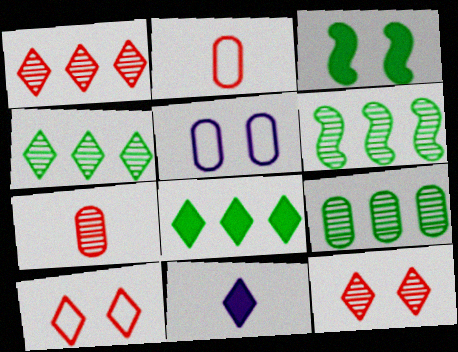[[3, 5, 12], 
[4, 6, 9], 
[4, 10, 11]]